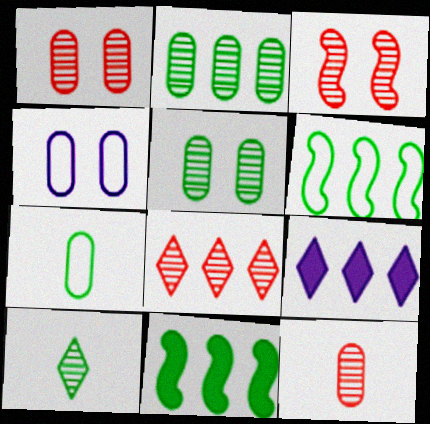[[3, 7, 9], 
[3, 8, 12]]